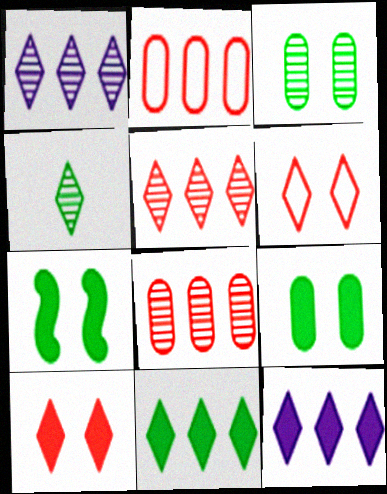[[4, 6, 12]]